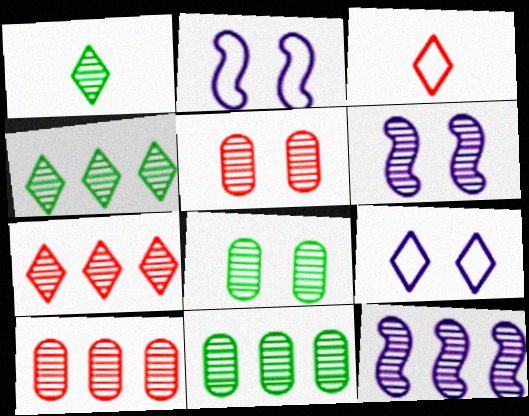[[1, 5, 12], 
[1, 6, 10], 
[4, 10, 12], 
[7, 11, 12]]